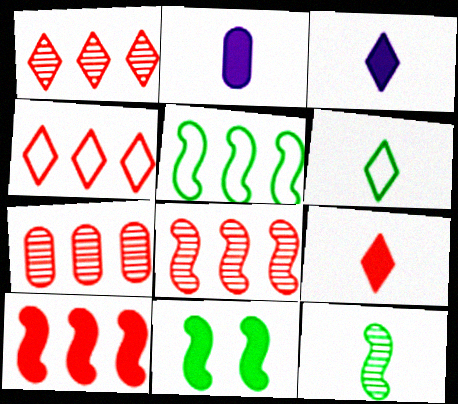[[1, 7, 8], 
[4, 7, 10], 
[5, 11, 12]]